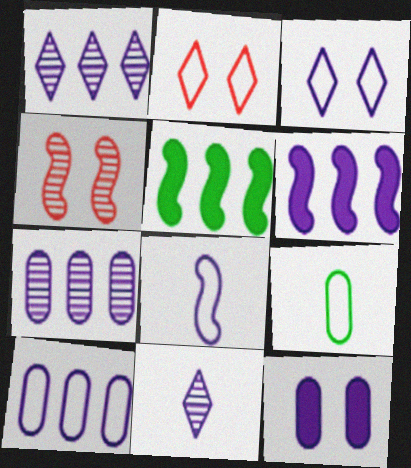[[1, 6, 10], 
[1, 8, 12], 
[3, 8, 10], 
[4, 5, 8]]